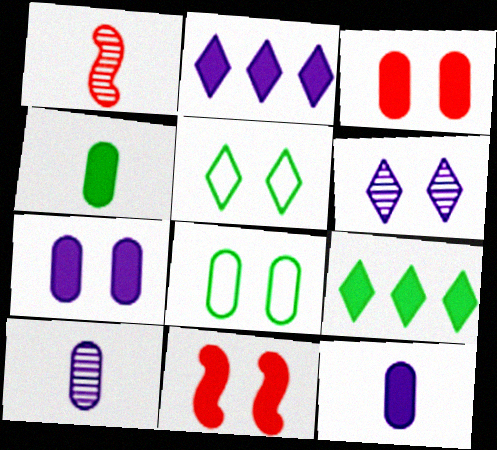[[1, 2, 8], 
[2, 4, 11], 
[6, 8, 11], 
[9, 11, 12]]